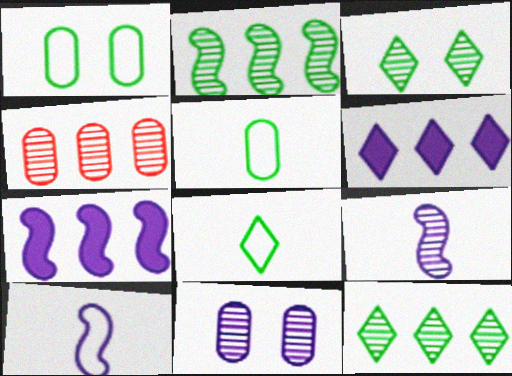[[3, 4, 9], 
[6, 10, 11]]